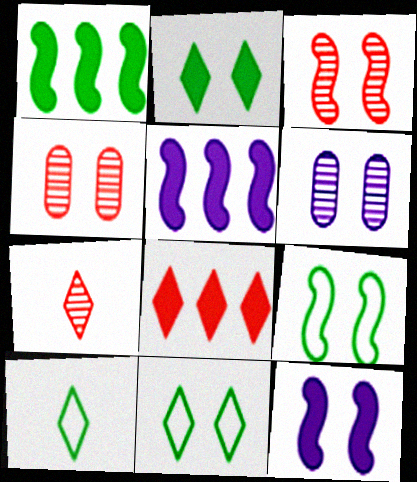[[3, 9, 12], 
[4, 5, 10], 
[4, 11, 12]]